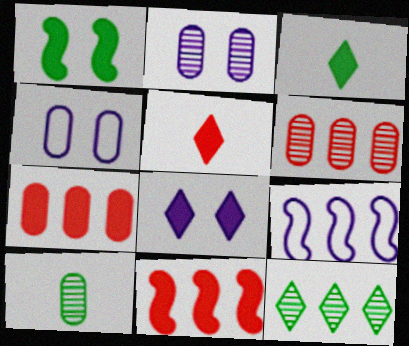[[2, 6, 10], 
[4, 7, 10], 
[7, 9, 12]]